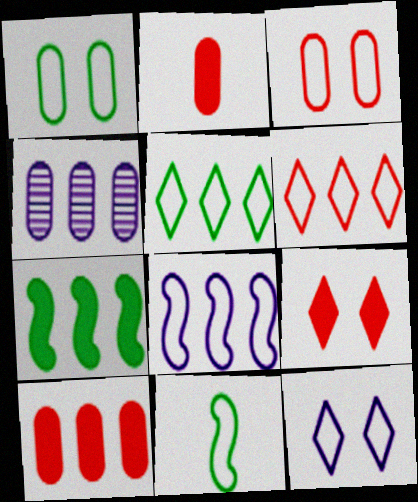[[1, 2, 4], 
[1, 5, 11], 
[4, 6, 7], 
[4, 9, 11]]